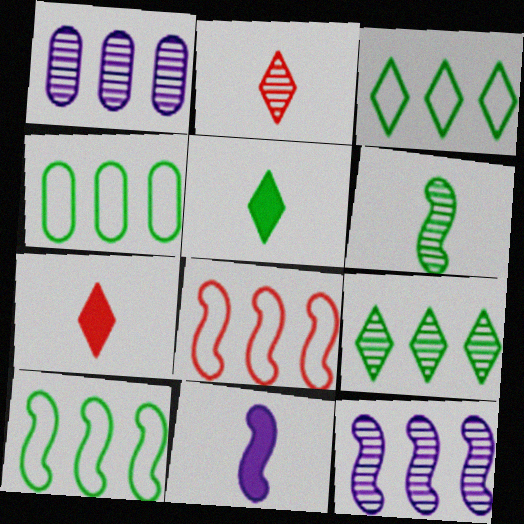[[3, 4, 10]]